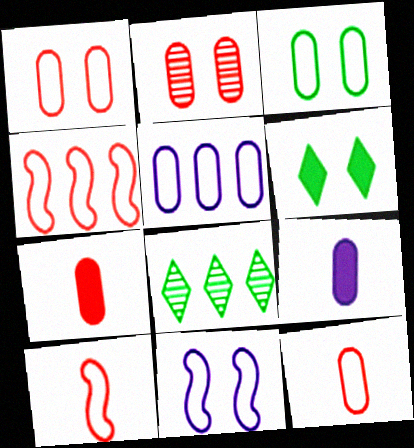[[2, 6, 11], 
[3, 5, 12], 
[7, 8, 11]]